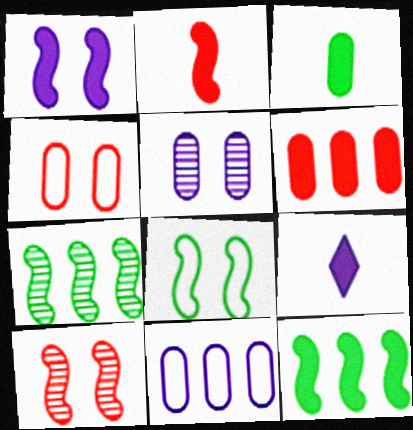[[1, 2, 12], 
[1, 8, 10], 
[2, 3, 9], 
[4, 7, 9]]